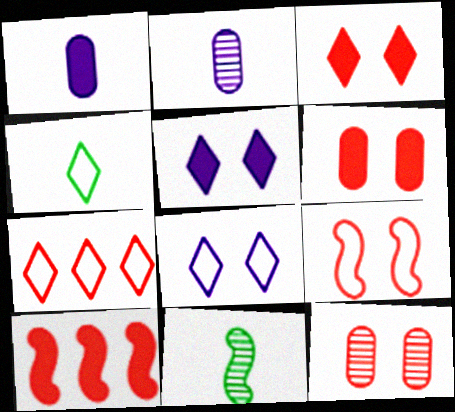[[3, 9, 12], 
[4, 7, 8]]